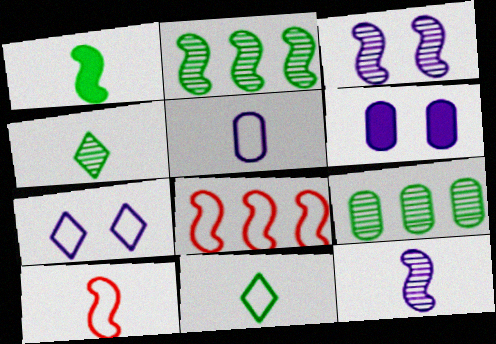[[1, 3, 8], 
[1, 10, 12], 
[3, 6, 7], 
[4, 6, 8], 
[5, 10, 11]]